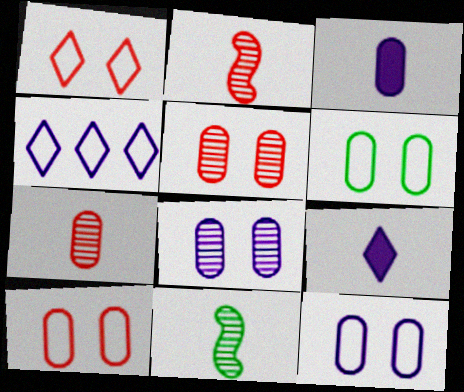[[6, 10, 12]]